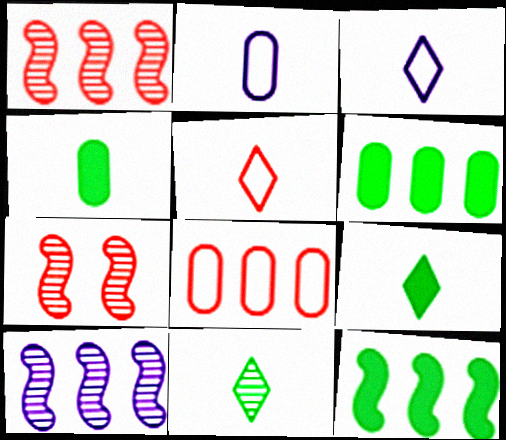[[3, 6, 7]]